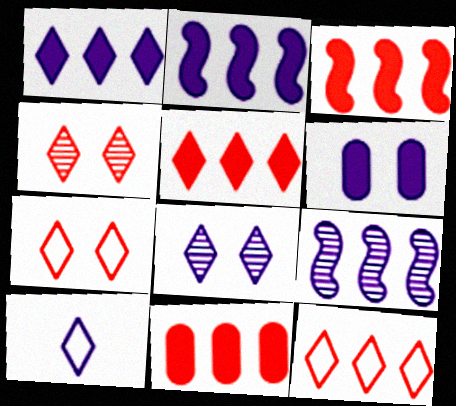[[1, 8, 10], 
[3, 5, 11], 
[6, 9, 10]]